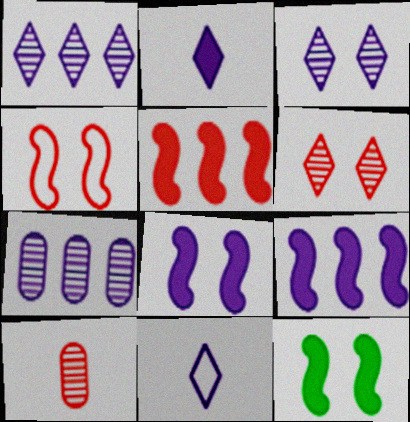[[7, 8, 11]]